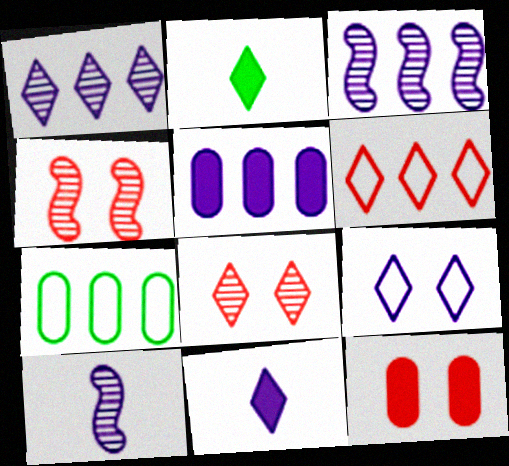[[1, 9, 11], 
[4, 7, 11], 
[5, 9, 10]]